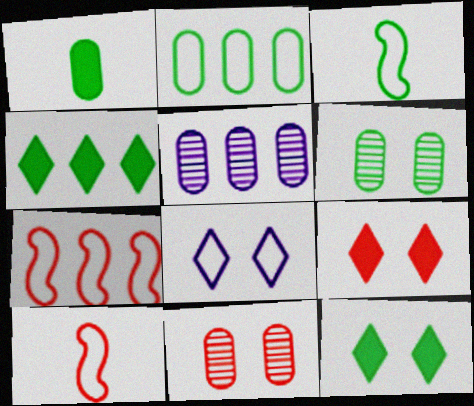[[1, 2, 6], 
[2, 8, 10], 
[3, 4, 6], 
[3, 5, 9], 
[4, 5, 7], 
[5, 10, 12]]